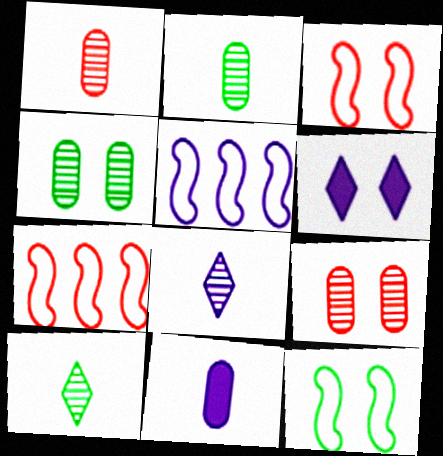[[2, 6, 7], 
[3, 4, 6], 
[6, 9, 12]]